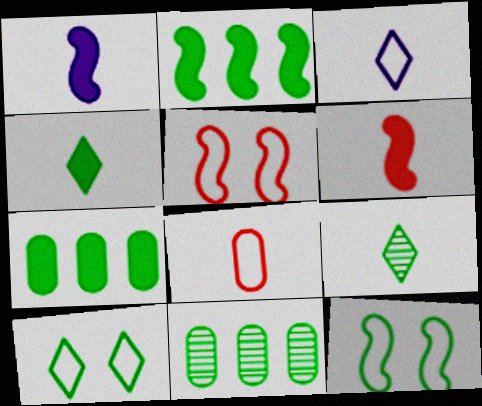[[1, 8, 9], 
[4, 11, 12], 
[7, 9, 12]]